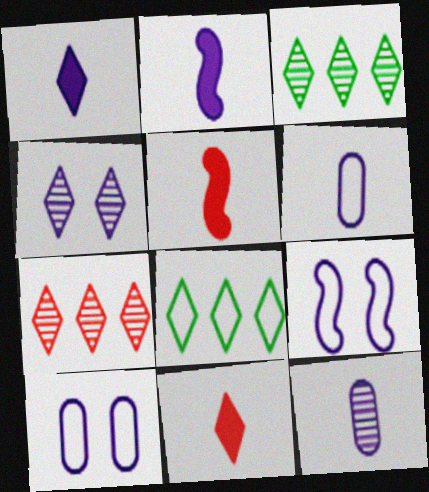[[3, 5, 10], 
[4, 8, 11]]